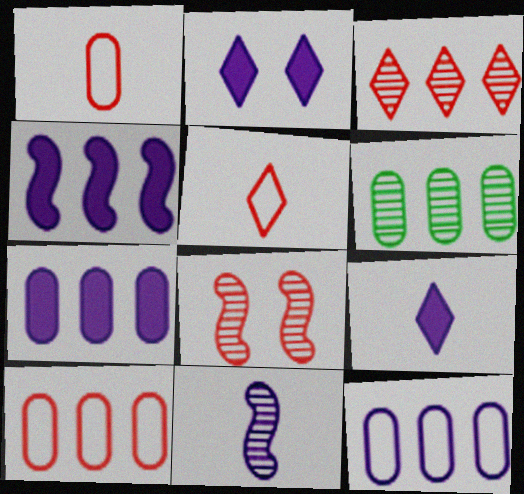[[2, 11, 12], 
[6, 7, 10]]